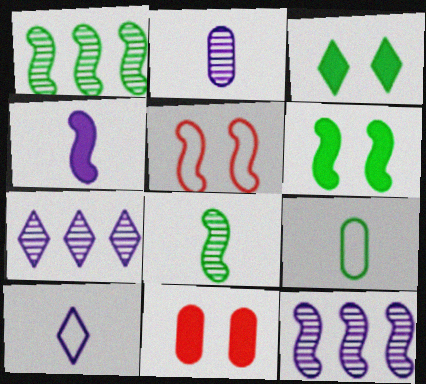[[1, 3, 9], 
[1, 4, 5], 
[1, 10, 11], 
[2, 4, 10]]